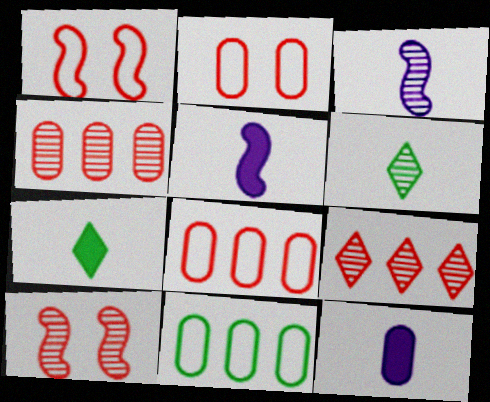[]